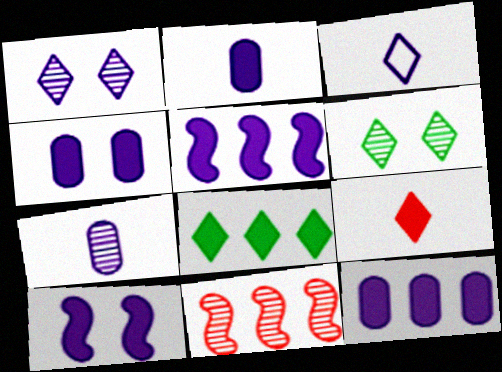[[2, 4, 12], 
[6, 7, 11]]